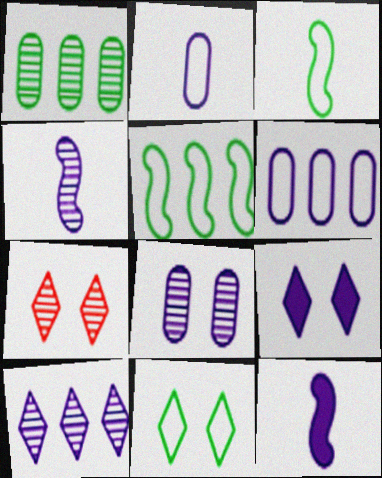[[1, 4, 7], 
[4, 6, 9], 
[4, 8, 10], 
[7, 9, 11]]